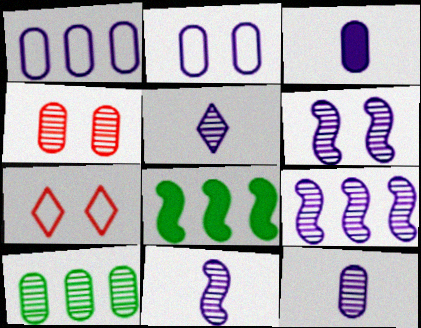[[4, 10, 12], 
[5, 11, 12], 
[6, 9, 11], 
[7, 8, 12]]